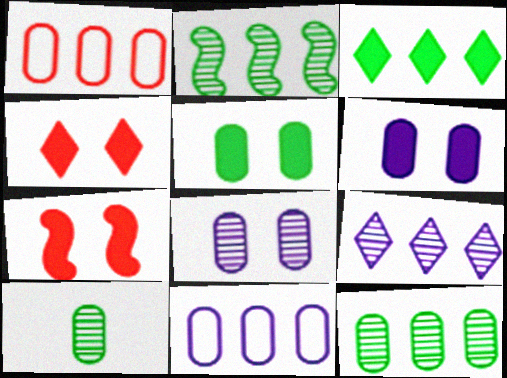[[1, 6, 10]]